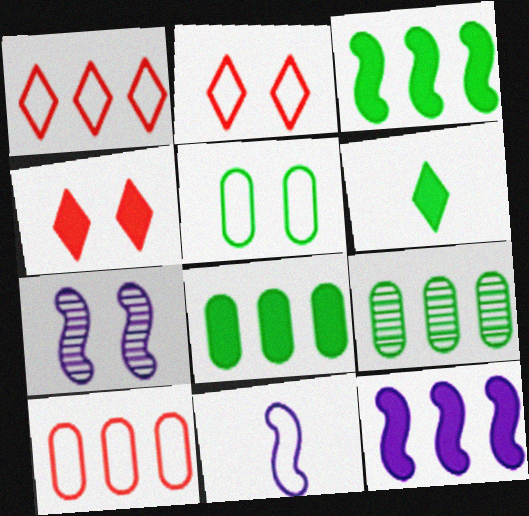[[1, 5, 11], 
[1, 9, 12], 
[4, 5, 7], 
[4, 9, 11], 
[6, 7, 10], 
[7, 11, 12]]